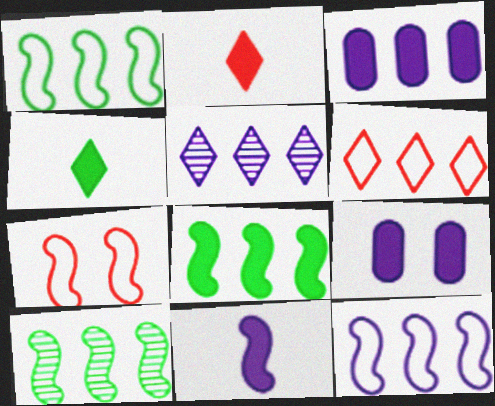[[1, 8, 10], 
[2, 8, 9], 
[3, 5, 12], 
[3, 6, 10], 
[7, 10, 11]]